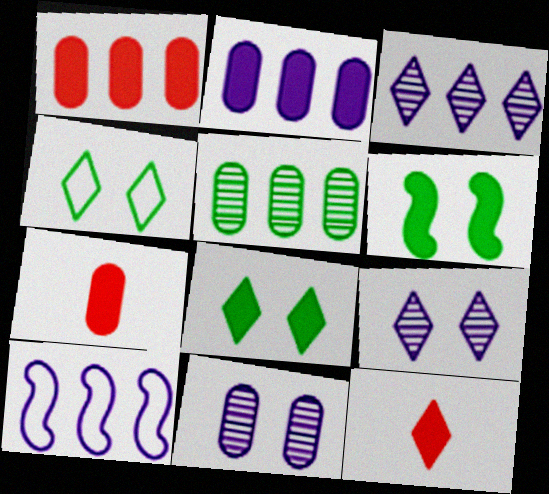[[2, 3, 10], 
[2, 6, 12], 
[3, 4, 12]]